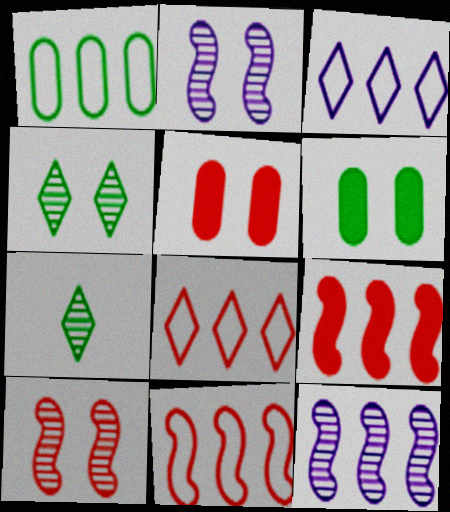[[1, 3, 11]]